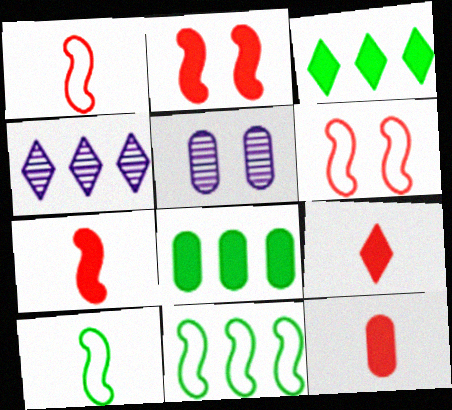[[1, 3, 5], 
[5, 9, 11], 
[7, 9, 12]]